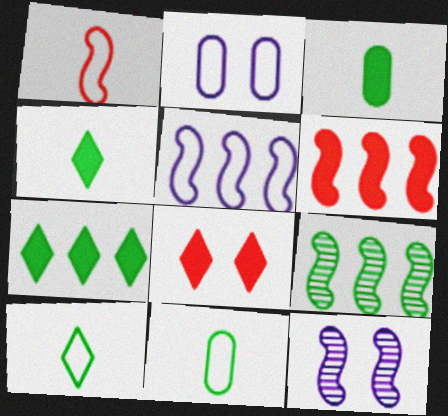[[5, 6, 9]]